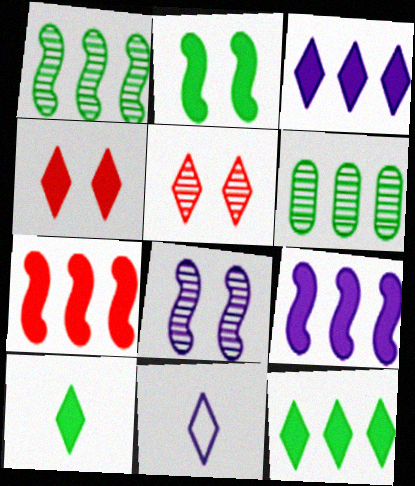[[3, 4, 10], 
[5, 11, 12]]